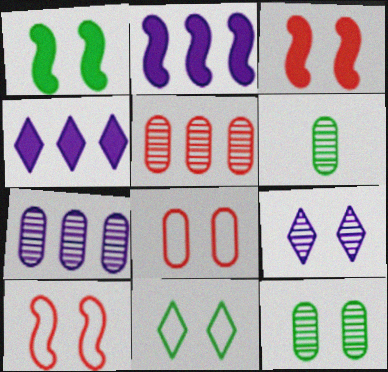[[1, 8, 9], 
[1, 11, 12], 
[4, 6, 10]]